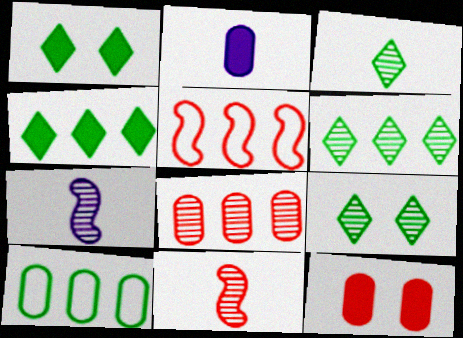[[2, 5, 9], 
[3, 6, 9], 
[7, 8, 9]]